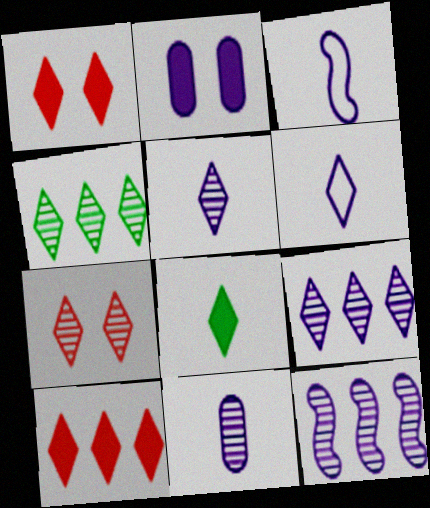[[1, 4, 6], 
[2, 3, 9], 
[2, 6, 12], 
[4, 5, 7]]